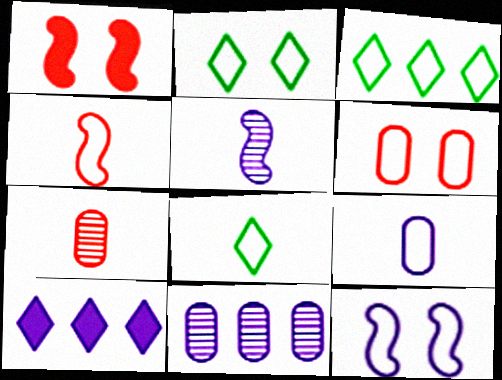[[1, 8, 11], 
[2, 3, 8], 
[2, 6, 12], 
[4, 8, 9]]